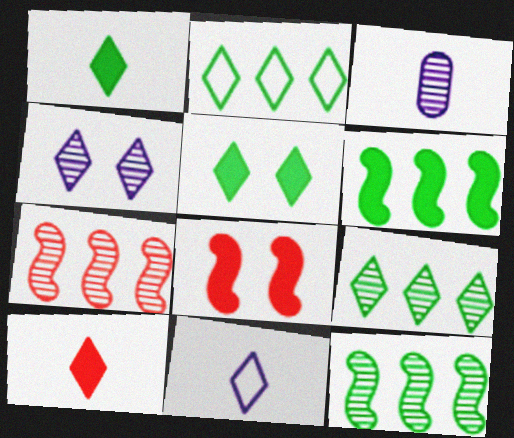[[2, 3, 8], 
[2, 4, 10]]